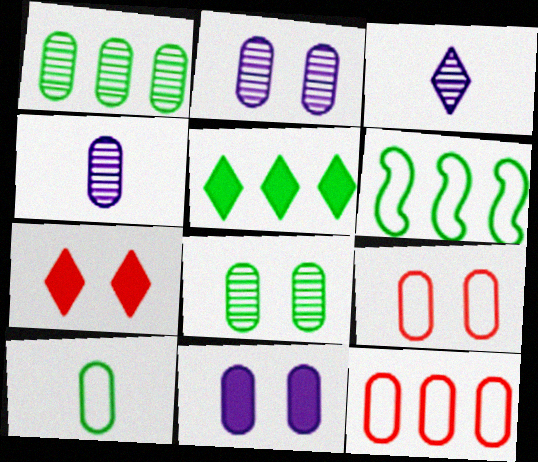[[1, 5, 6], 
[4, 6, 7], 
[8, 9, 11]]